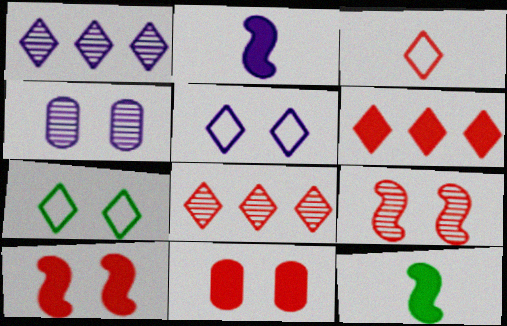[[4, 7, 10]]